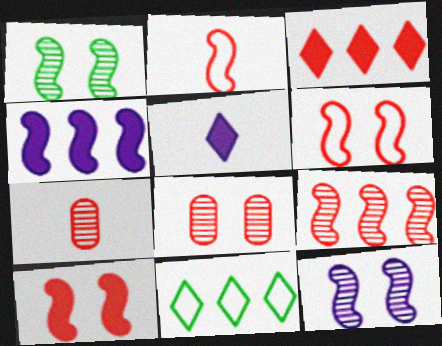[[1, 2, 4], 
[2, 3, 8], 
[2, 9, 10], 
[3, 6, 7]]